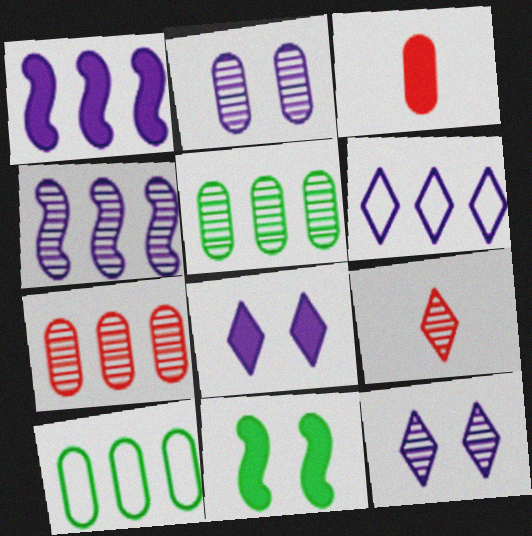[[2, 3, 10]]